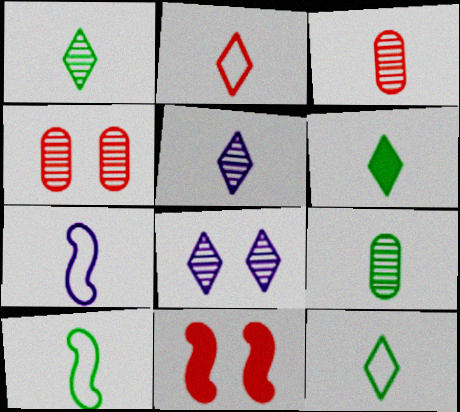[[1, 6, 12], 
[2, 5, 6], 
[3, 6, 7], 
[6, 9, 10]]